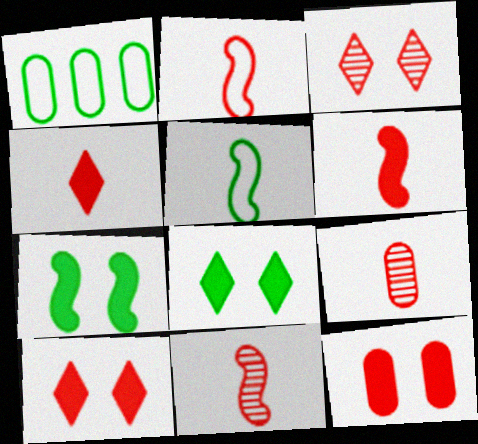[[2, 4, 9], 
[2, 6, 11]]